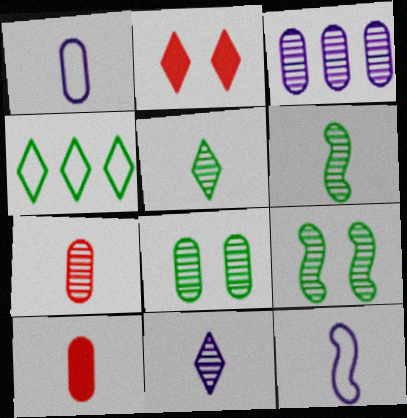[[2, 4, 11], 
[3, 7, 8], 
[5, 10, 12], 
[6, 7, 11]]